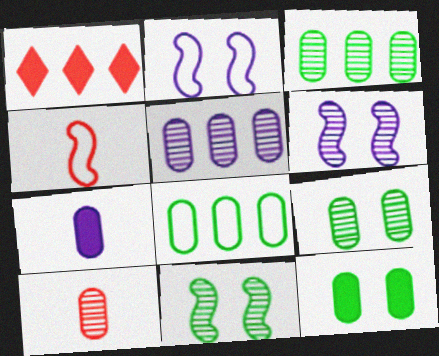[[5, 9, 10]]